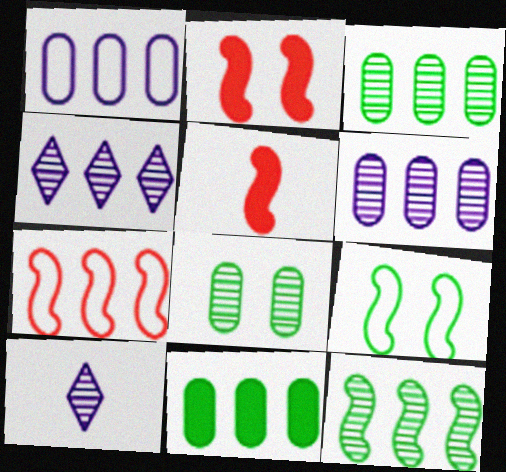[[4, 7, 11]]